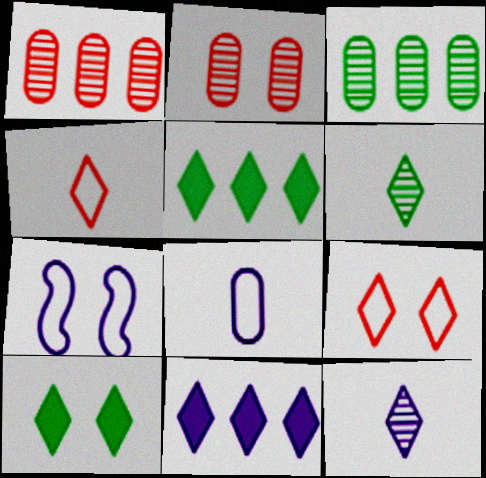[[2, 7, 10], 
[5, 9, 12], 
[6, 9, 11]]